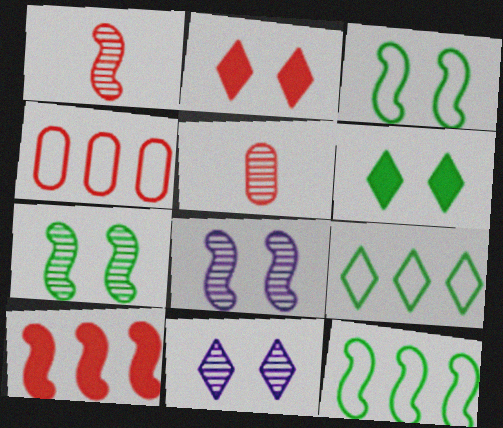[[1, 2, 4]]